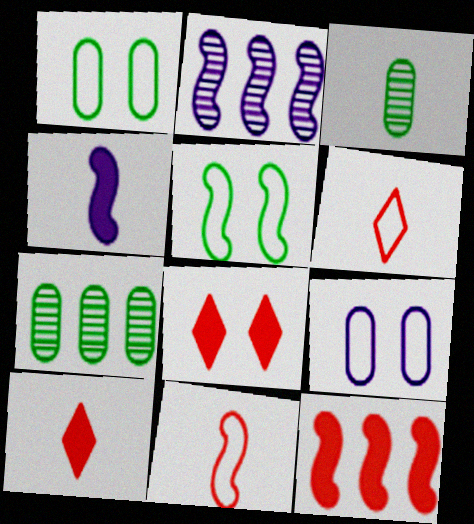[[1, 2, 10], 
[3, 4, 6]]